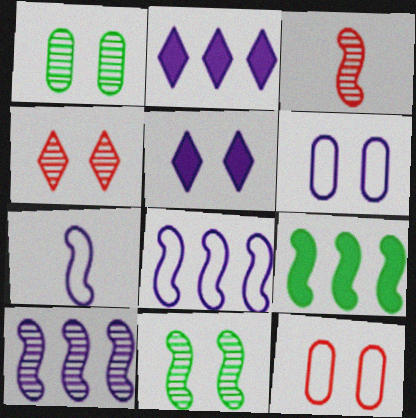[[3, 10, 11], 
[5, 11, 12]]